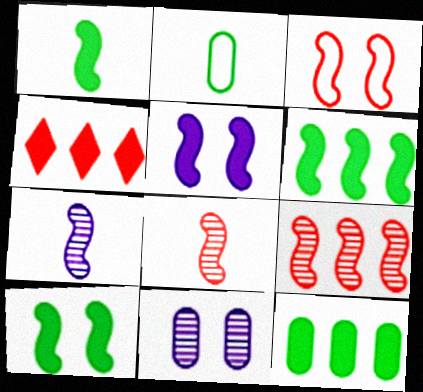[[1, 6, 10], 
[3, 6, 7]]